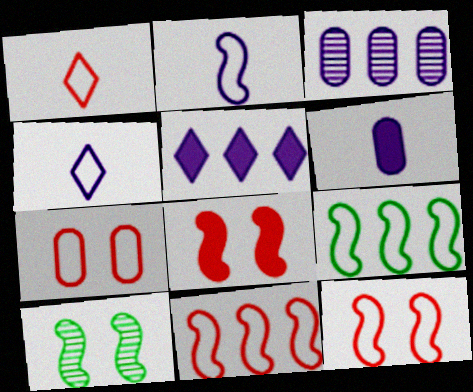[[1, 7, 11], 
[2, 9, 12], 
[4, 7, 9]]